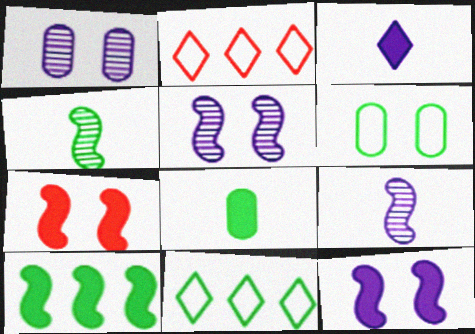[[2, 5, 8]]